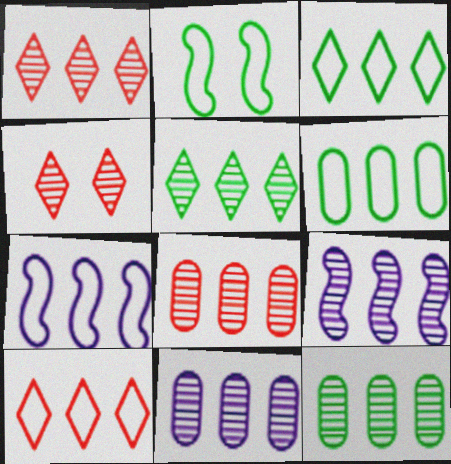[[1, 9, 12], 
[5, 8, 9], 
[6, 7, 10], 
[8, 11, 12]]